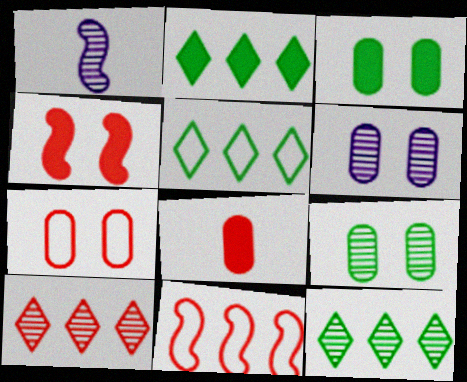[[1, 2, 7], 
[1, 9, 10], 
[2, 5, 12], 
[3, 6, 7]]